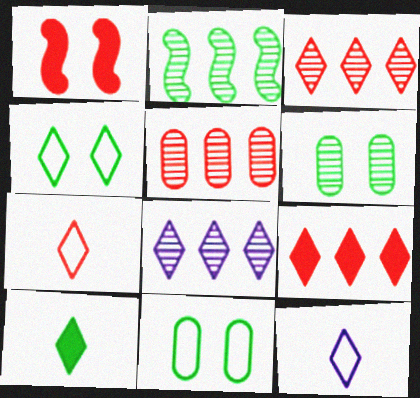[[1, 5, 7], 
[2, 5, 8], 
[2, 10, 11]]